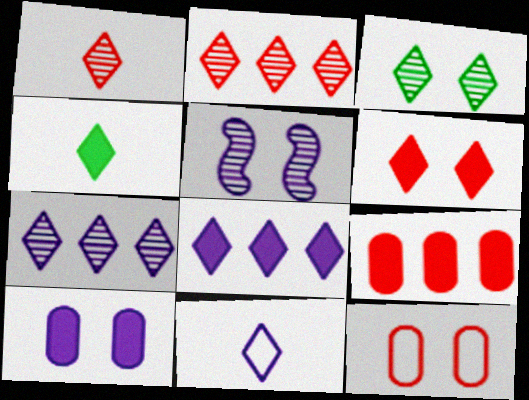[[1, 3, 7], 
[1, 4, 11], 
[4, 6, 8]]